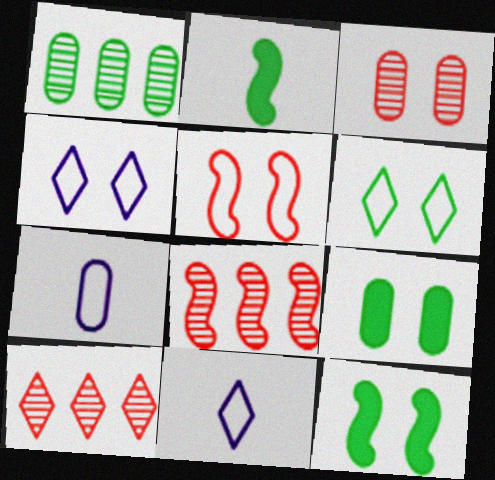[[1, 2, 6], 
[3, 4, 12], 
[7, 10, 12], 
[8, 9, 11]]